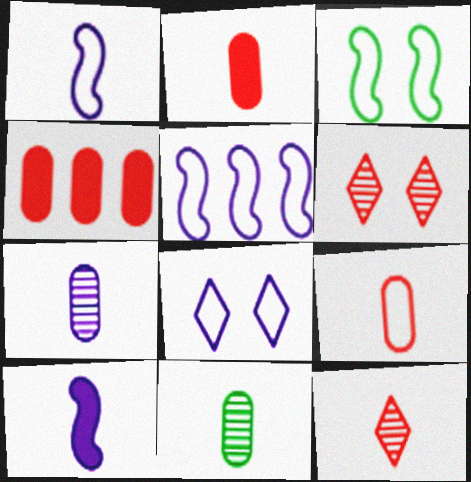[]